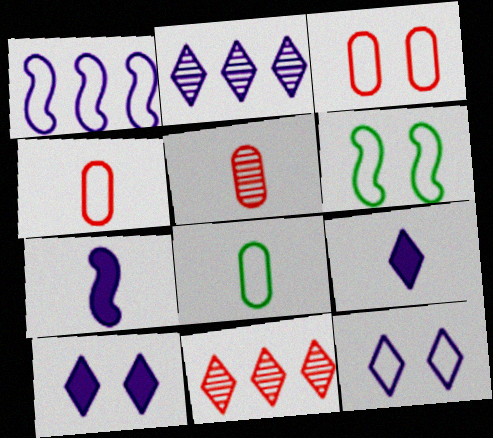[[2, 9, 12], 
[3, 6, 12]]